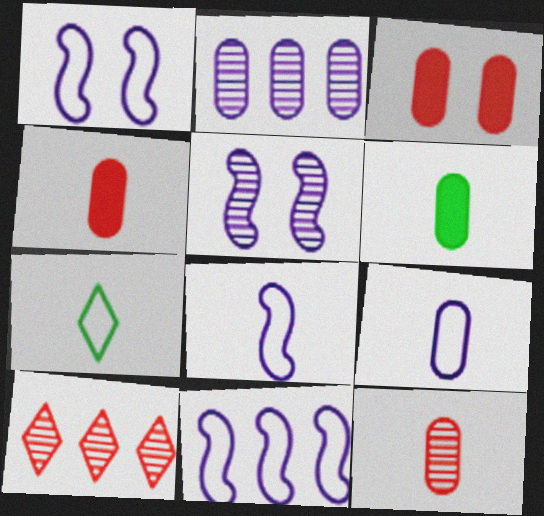[[1, 6, 10], 
[1, 8, 11], 
[6, 9, 12]]